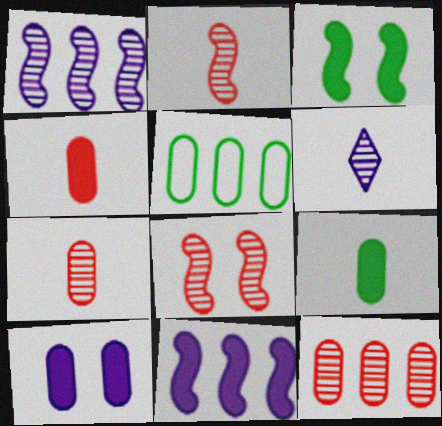[[5, 7, 10]]